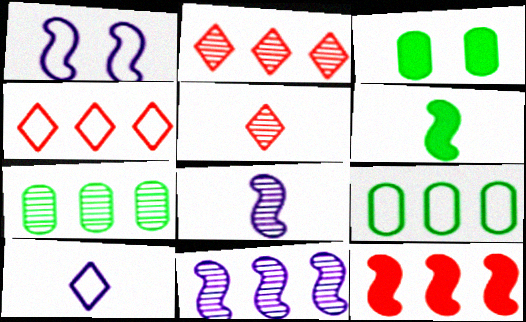[[2, 7, 11], 
[3, 4, 8]]